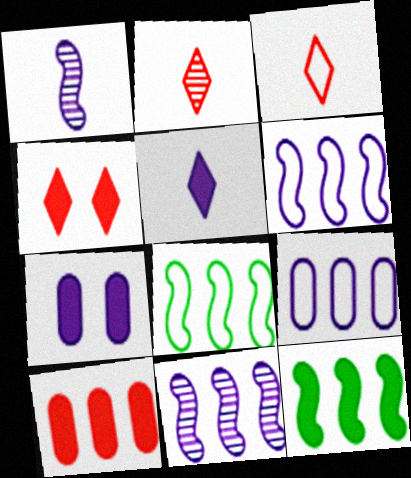[[2, 7, 8]]